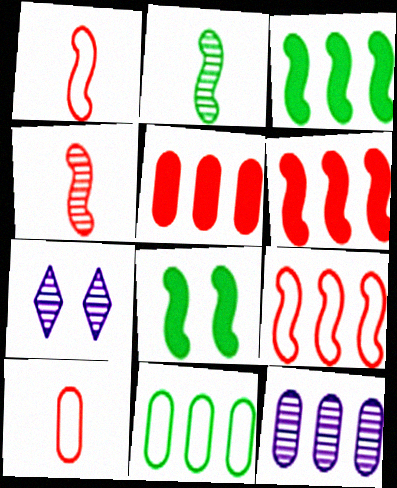[[3, 7, 10], 
[5, 11, 12]]